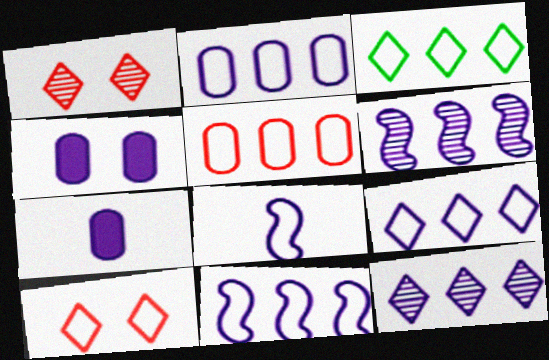[[2, 9, 11], 
[3, 5, 11], 
[4, 8, 12]]